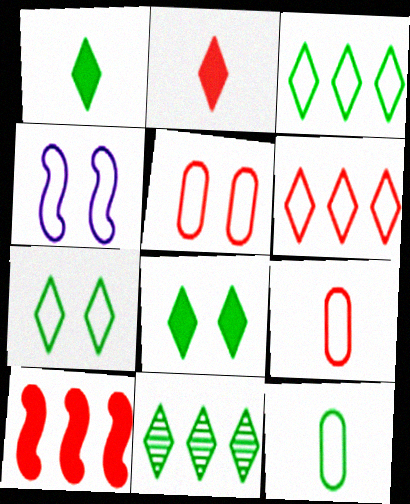[[1, 7, 11], 
[3, 4, 9], 
[4, 5, 7], 
[4, 6, 12]]